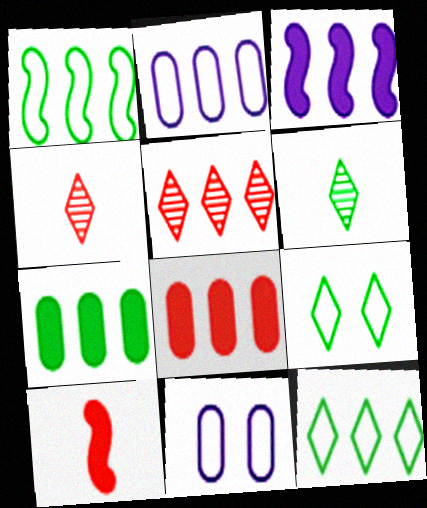[]